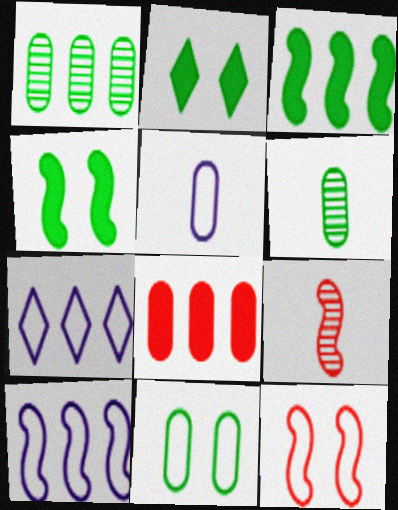[[4, 9, 10]]